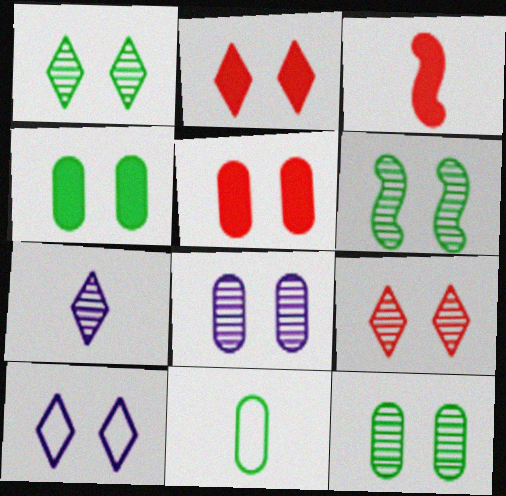[[1, 2, 10], 
[1, 6, 12], 
[3, 7, 11], 
[5, 6, 10], 
[6, 8, 9]]